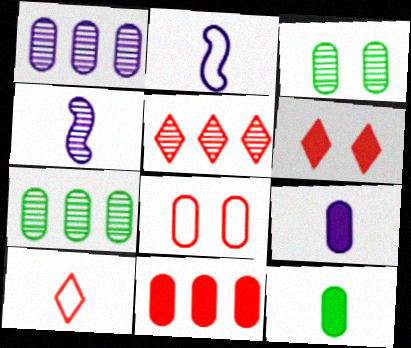[[1, 8, 12], 
[2, 6, 7], 
[3, 4, 5], 
[4, 10, 12], 
[5, 6, 10], 
[7, 8, 9]]